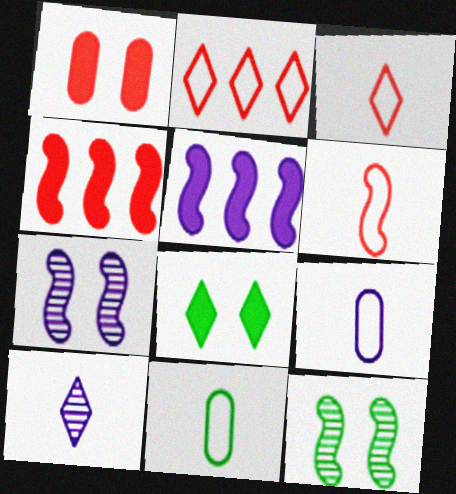[[2, 8, 10], 
[5, 6, 12]]